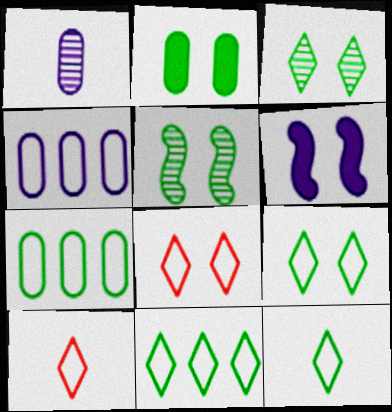[[2, 5, 9], 
[9, 11, 12]]